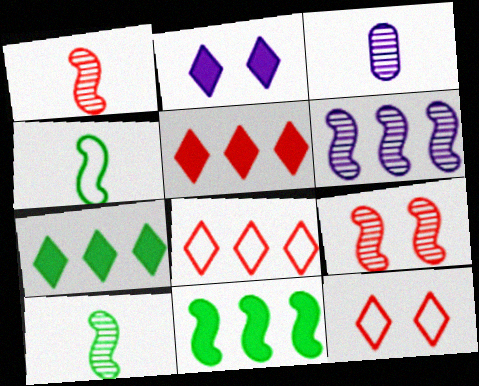[[3, 11, 12], 
[6, 9, 10]]